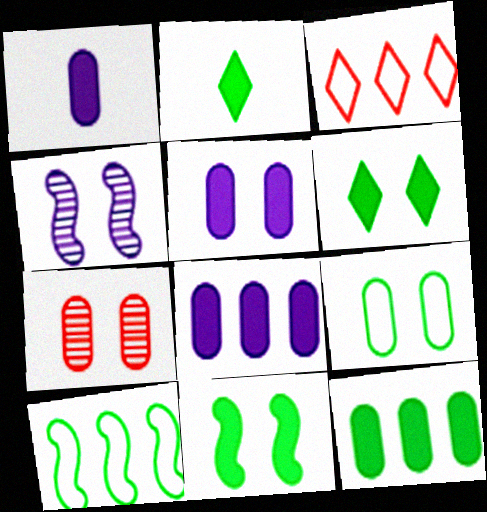[[1, 5, 8], 
[2, 11, 12], 
[5, 7, 9]]